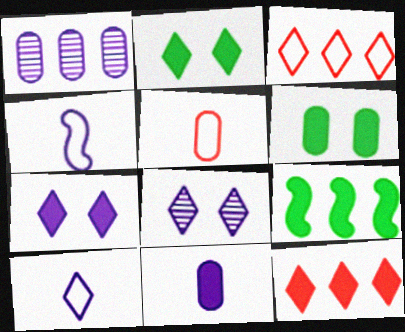[[1, 3, 9], 
[1, 4, 7], 
[1, 5, 6], 
[5, 8, 9]]